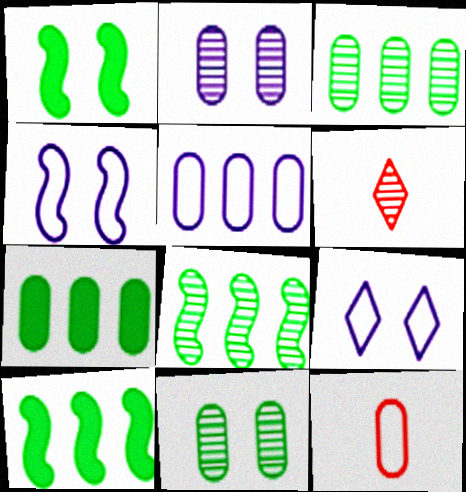[[1, 5, 6], 
[2, 6, 8], 
[2, 7, 12], 
[4, 6, 7]]